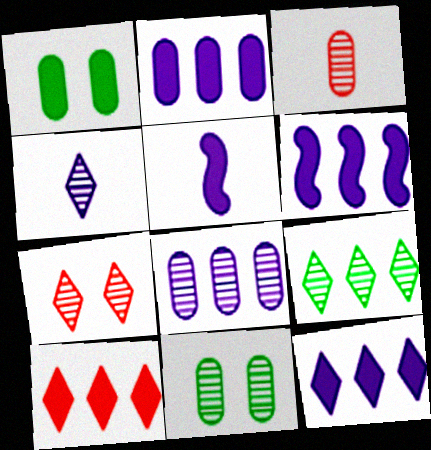[[1, 5, 10], 
[2, 6, 12], 
[3, 8, 11], 
[4, 7, 9]]